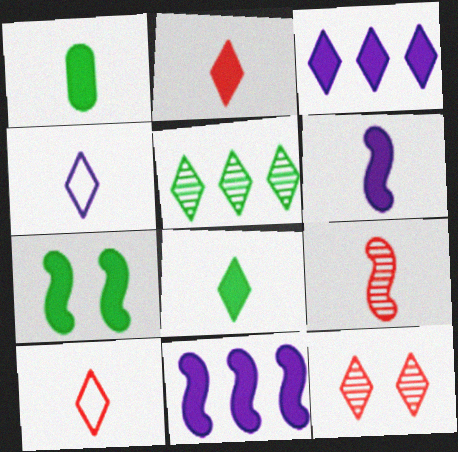[[1, 2, 6], 
[1, 4, 9]]